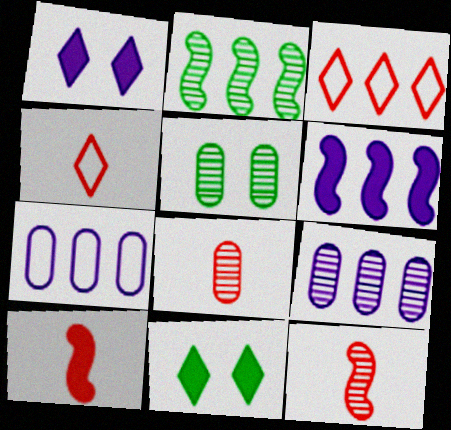[[4, 5, 6], 
[4, 8, 10], 
[5, 8, 9], 
[7, 11, 12]]